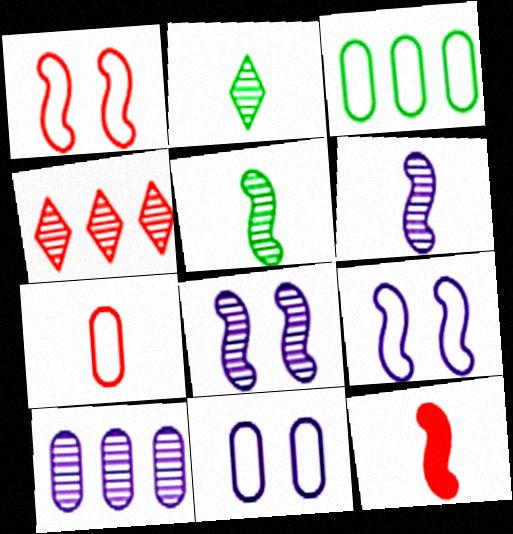[[3, 7, 11]]